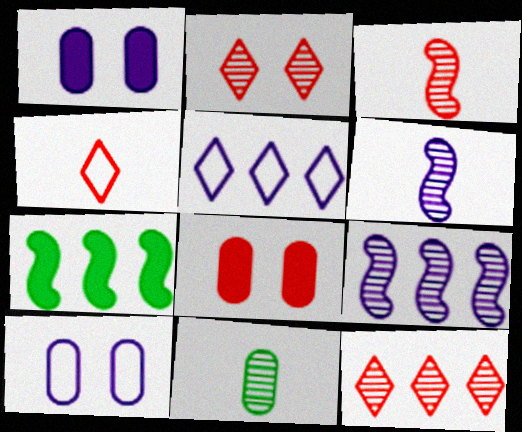[[1, 5, 6], 
[2, 9, 11]]